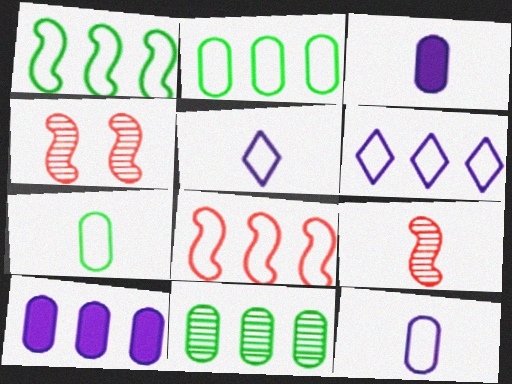[[2, 6, 8]]